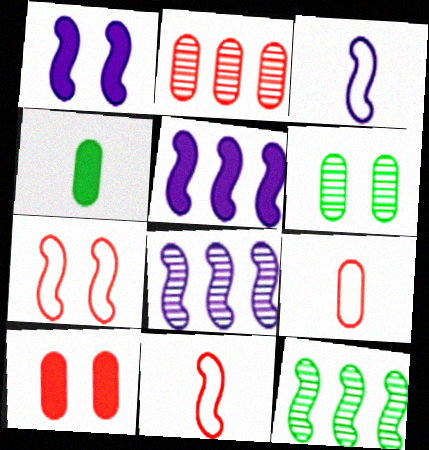[[1, 3, 8], 
[1, 11, 12], 
[2, 9, 10]]